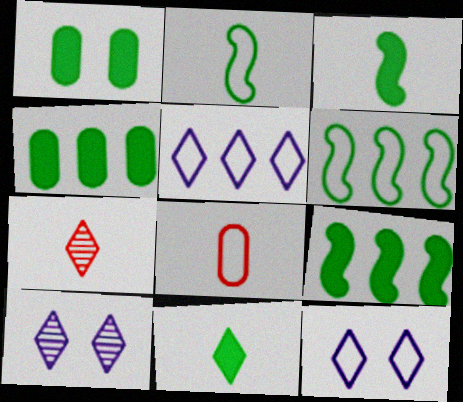[[1, 9, 11], 
[6, 8, 12], 
[8, 9, 10]]